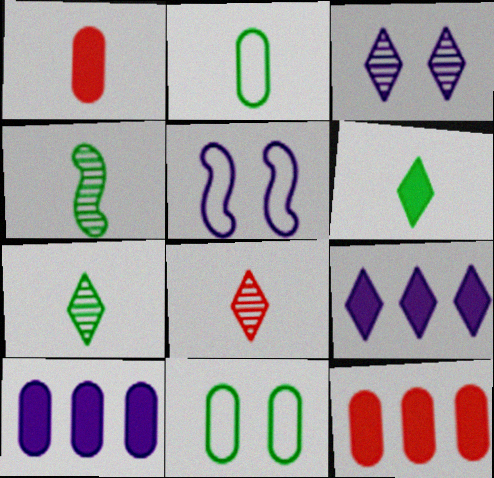[[2, 4, 6], 
[5, 7, 12]]